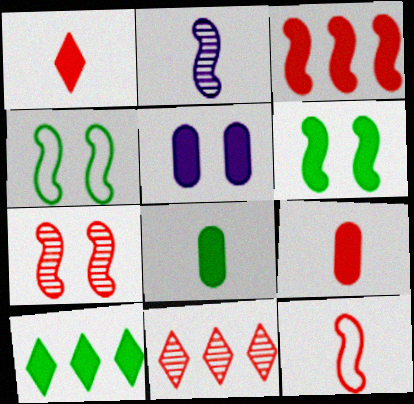[[2, 3, 4], 
[3, 7, 12], 
[6, 8, 10]]